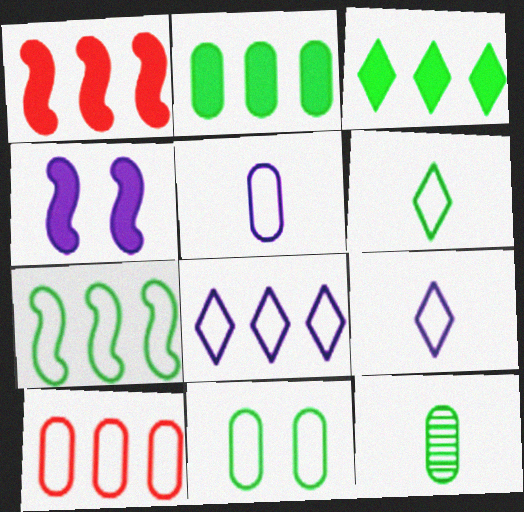[[2, 11, 12], 
[5, 10, 11], 
[6, 7, 11], 
[7, 8, 10]]